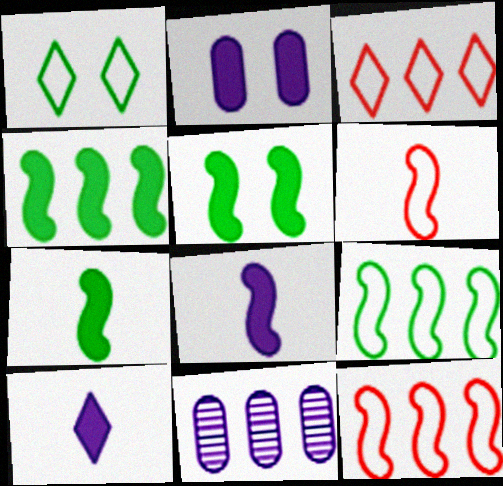[[3, 4, 11], 
[4, 5, 7]]